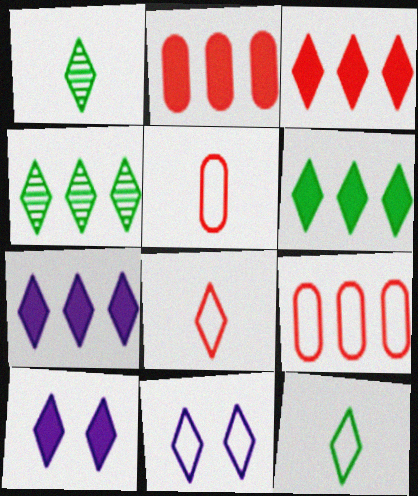[[1, 3, 11], 
[3, 6, 7], 
[4, 8, 10]]